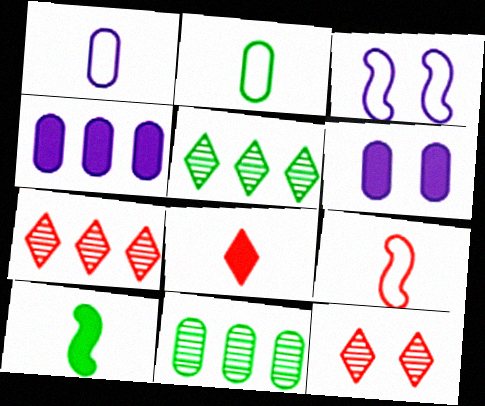[[3, 8, 11], 
[5, 6, 9]]